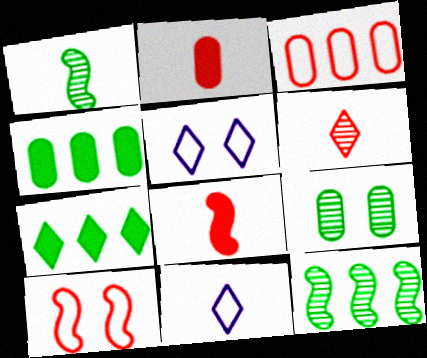[[1, 2, 11], 
[2, 5, 12], 
[5, 6, 7]]